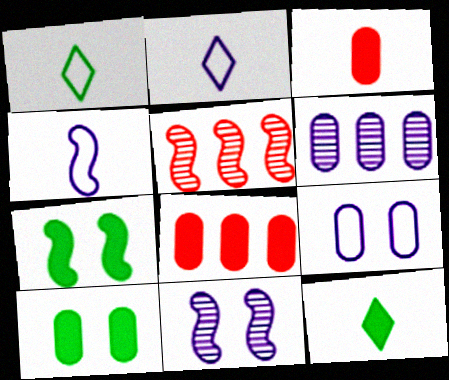[[1, 8, 11], 
[2, 5, 10], 
[4, 5, 7], 
[5, 9, 12]]